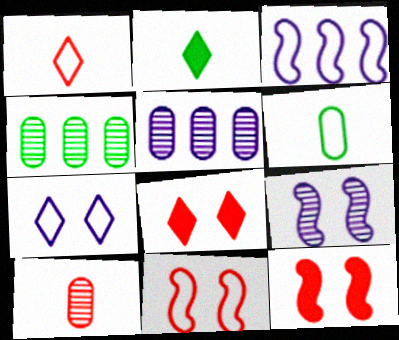[[2, 5, 11]]